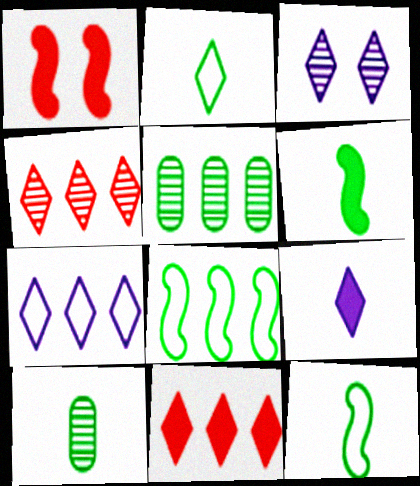[[1, 7, 10], 
[2, 3, 11], 
[2, 6, 10], 
[3, 7, 9]]